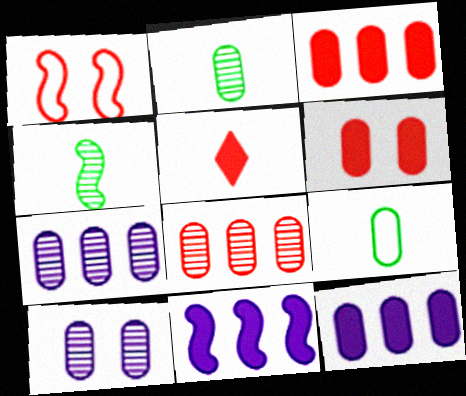[[1, 4, 11], 
[1, 5, 8], 
[2, 8, 10], 
[3, 9, 10], 
[6, 7, 9]]